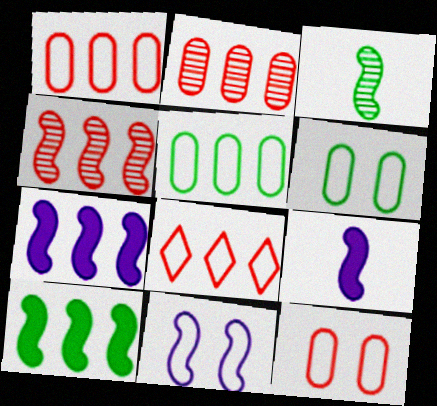[]